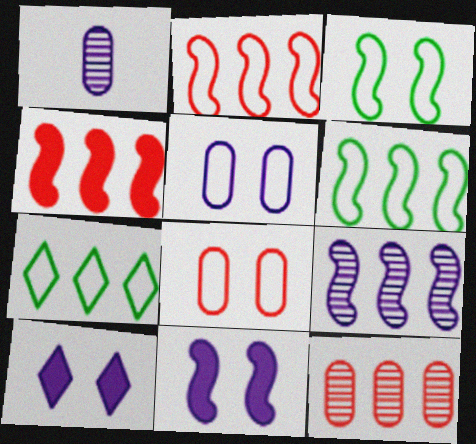[[4, 6, 9]]